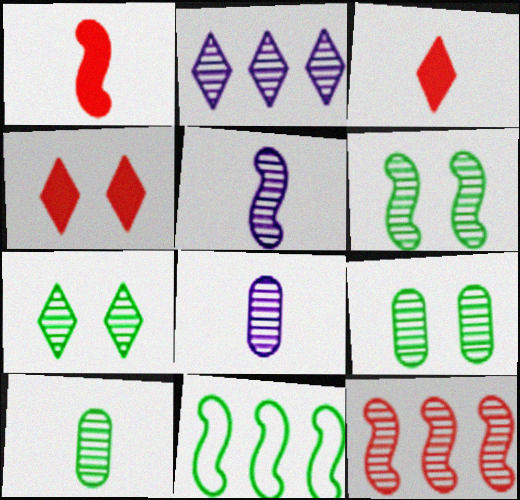[[4, 8, 11], 
[5, 6, 12], 
[6, 7, 9], 
[7, 8, 12]]